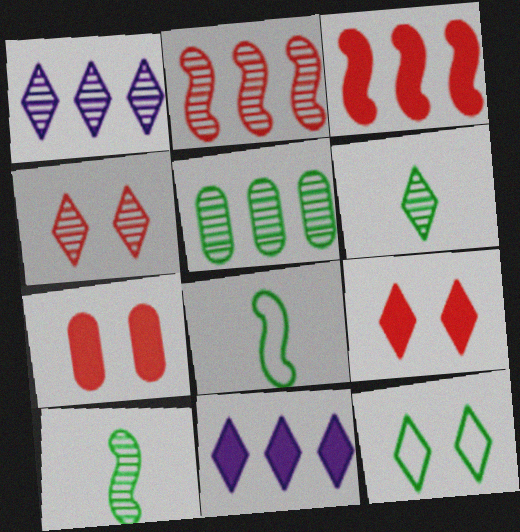[[1, 2, 5], 
[1, 4, 6], 
[1, 7, 8]]